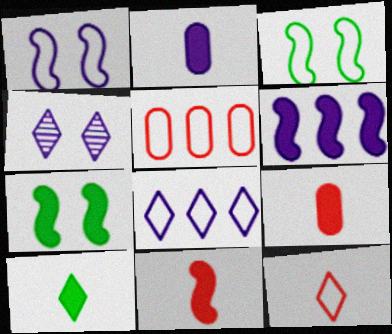[[2, 10, 11], 
[6, 7, 11]]